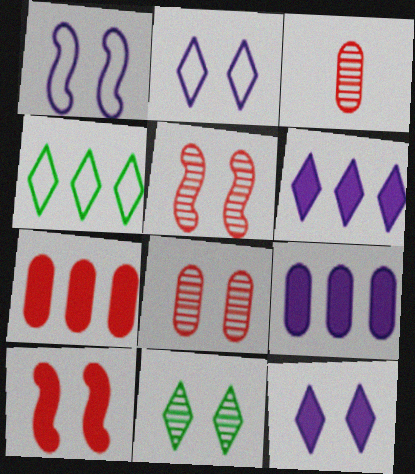[]